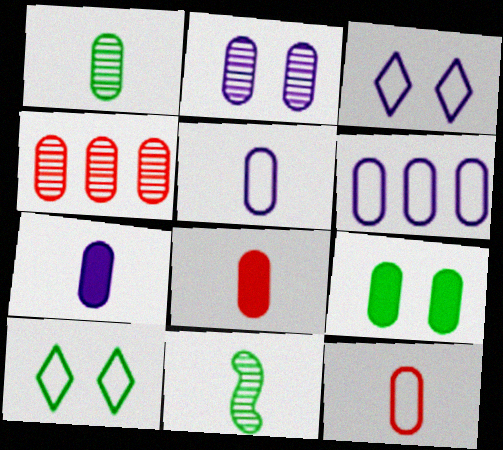[[1, 2, 4], 
[1, 5, 8], 
[1, 7, 12], 
[2, 6, 7], 
[4, 5, 9]]